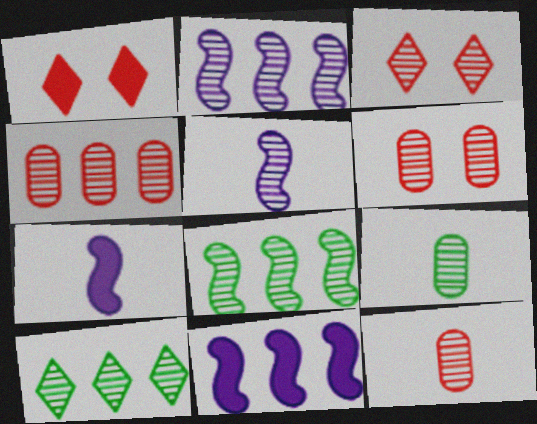[[2, 3, 9], 
[2, 4, 10], 
[4, 6, 12], 
[5, 6, 10]]